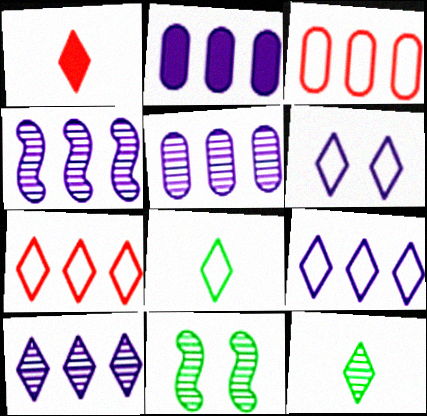[[2, 4, 9], 
[4, 5, 10], 
[6, 7, 8]]